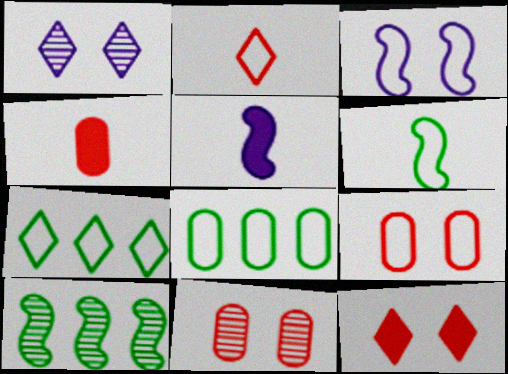[[2, 3, 8], 
[5, 7, 11]]